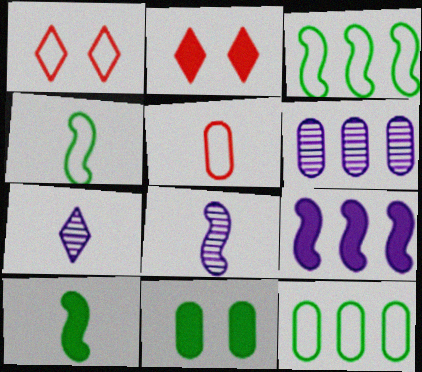[[1, 6, 10], 
[2, 4, 6], 
[2, 8, 12], 
[5, 6, 11], 
[5, 7, 10]]